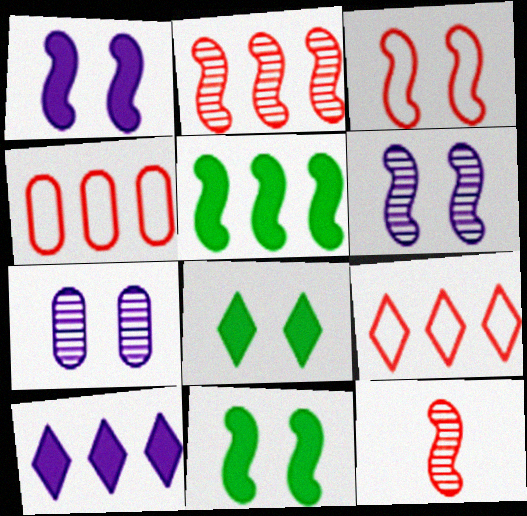[[3, 6, 11], 
[3, 7, 8]]